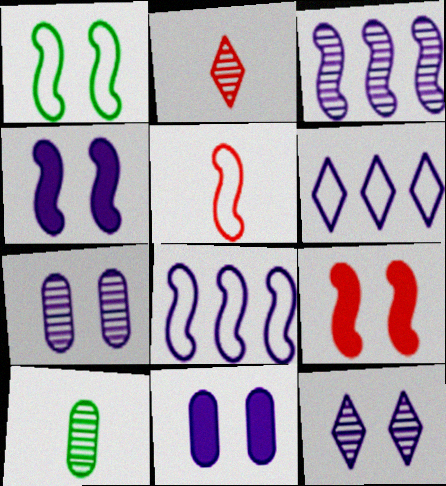[[1, 5, 8], 
[6, 9, 10]]